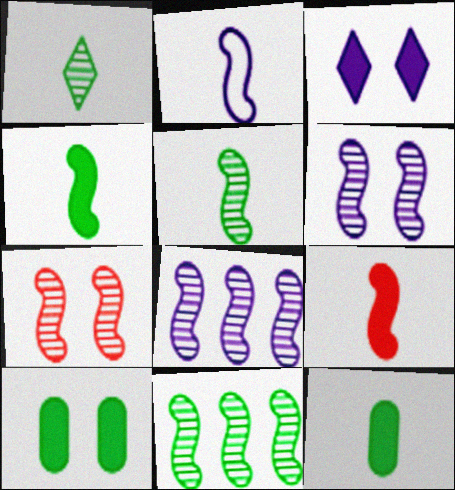[[2, 5, 9], 
[5, 7, 8]]